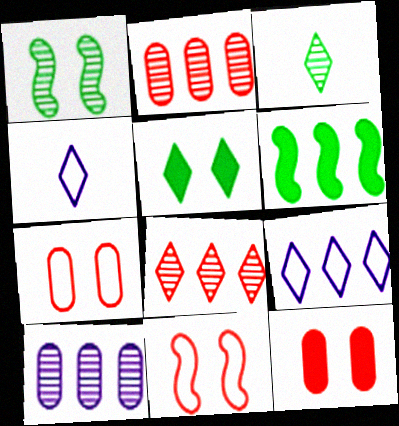[[2, 6, 9], 
[4, 5, 8]]